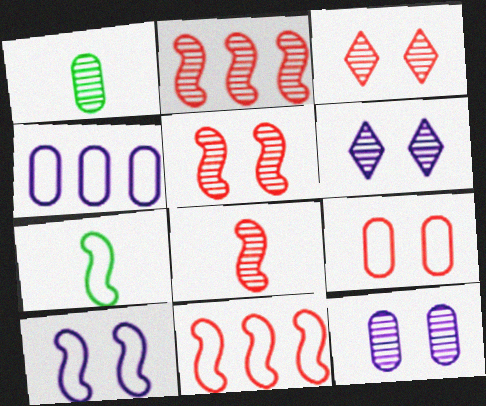[[1, 2, 6], 
[2, 5, 8], 
[7, 10, 11]]